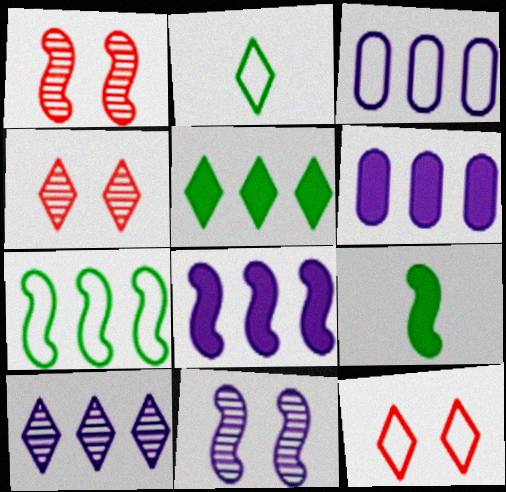[[1, 2, 6], 
[3, 4, 9], 
[3, 8, 10]]